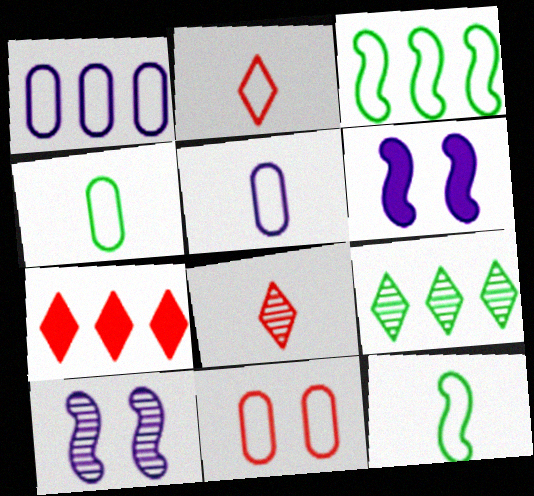[[1, 4, 11], 
[2, 5, 12], 
[4, 7, 10]]